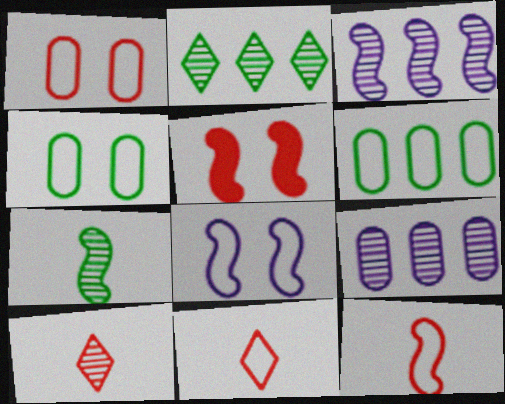[[6, 8, 11]]